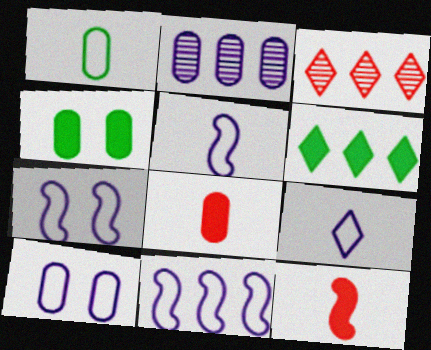[[3, 4, 5], 
[5, 7, 11], 
[9, 10, 11]]